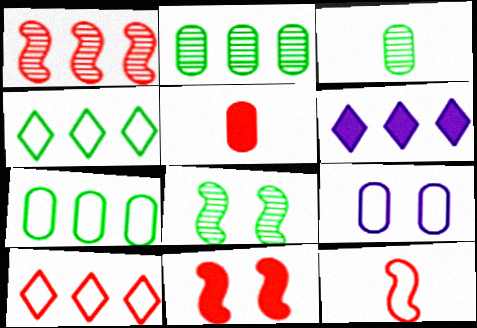[[1, 6, 7], 
[1, 11, 12], 
[2, 5, 9], 
[4, 9, 12]]